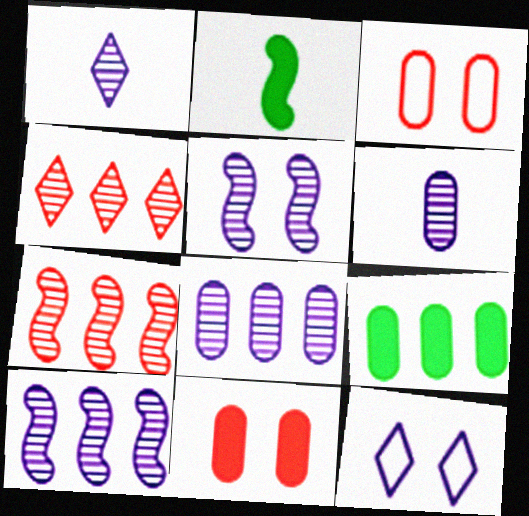[[1, 5, 8], 
[3, 6, 9]]